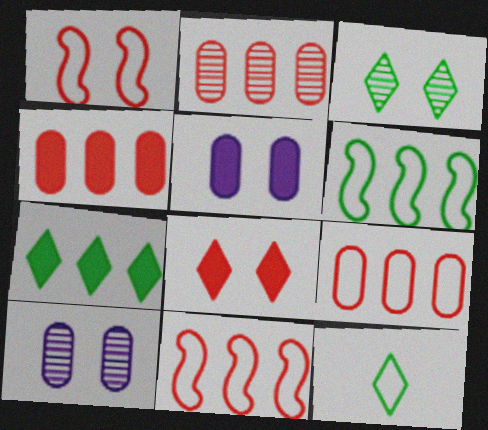[[1, 3, 5], 
[2, 4, 9], 
[3, 7, 12]]